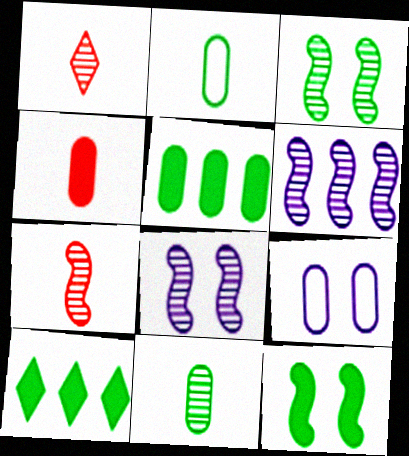[[2, 3, 10], 
[3, 6, 7], 
[7, 9, 10]]